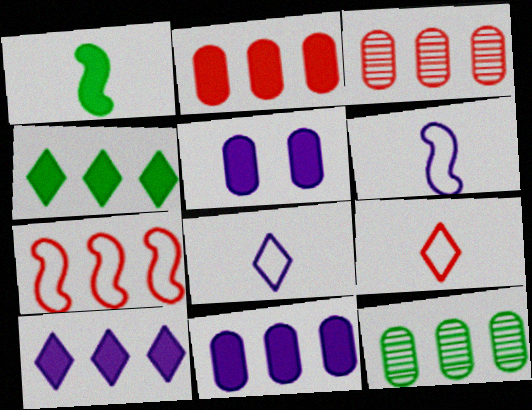[[7, 10, 12]]